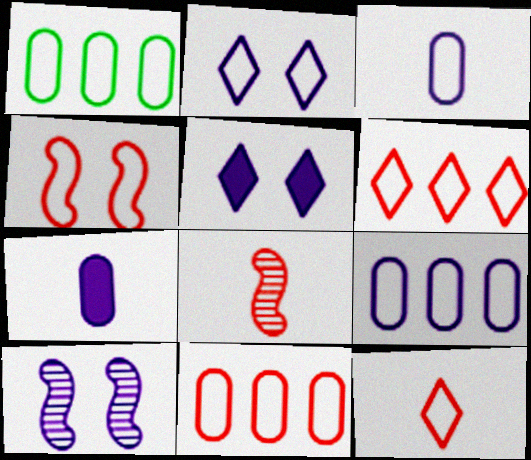[[1, 5, 8], 
[1, 9, 11], 
[4, 11, 12]]